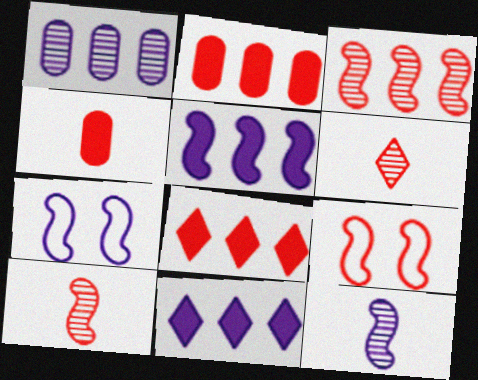[[2, 6, 9], 
[5, 7, 12]]